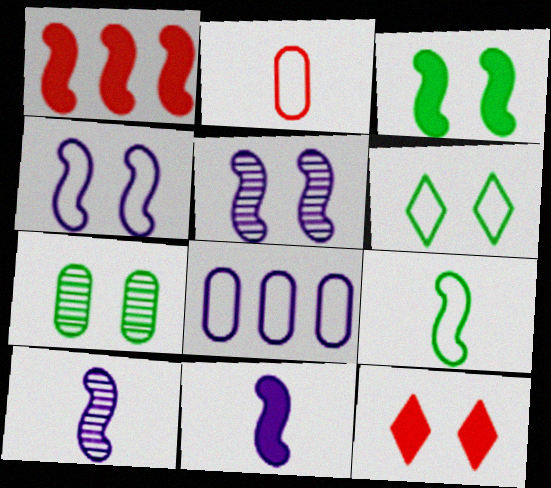[[1, 3, 11], 
[1, 5, 9], 
[3, 6, 7], 
[4, 7, 12]]